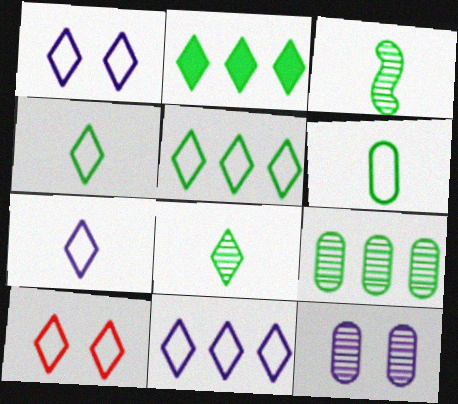[[1, 7, 11], 
[4, 10, 11], 
[5, 7, 10]]